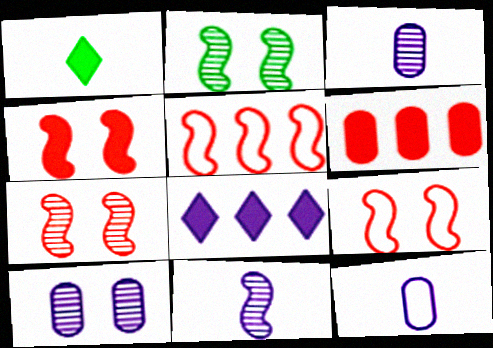[[1, 5, 10], 
[4, 7, 9]]